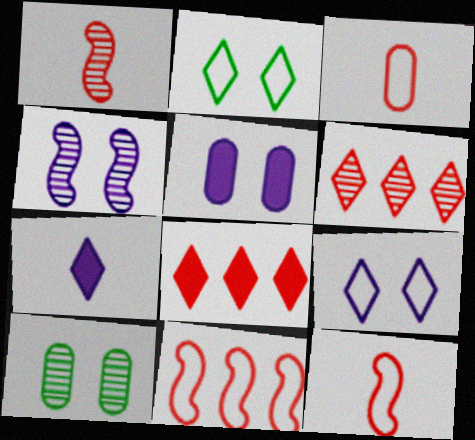[[2, 6, 7], 
[4, 5, 9], 
[7, 10, 11]]